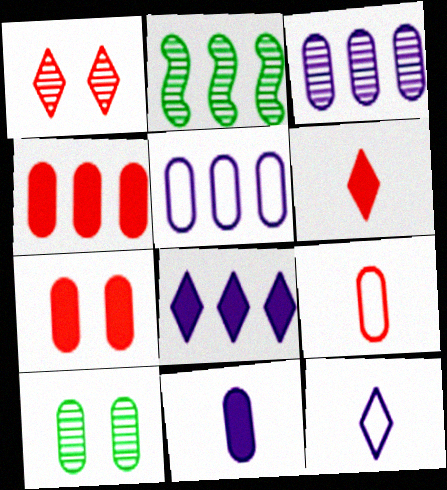[[2, 7, 12]]